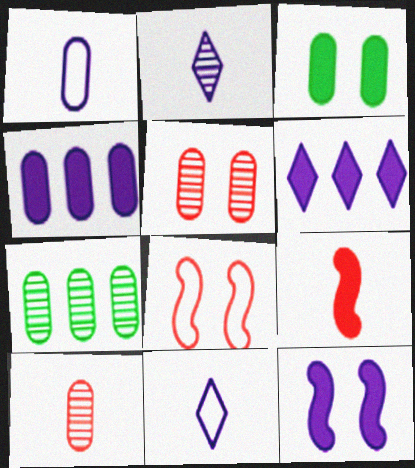[[3, 6, 9]]